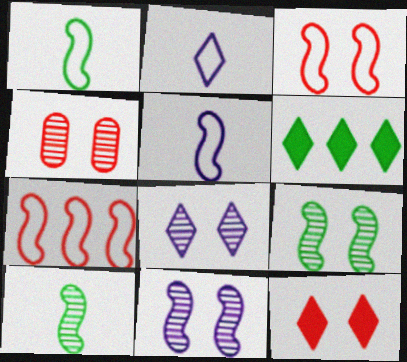[[3, 4, 12], 
[4, 5, 6], 
[4, 8, 9]]